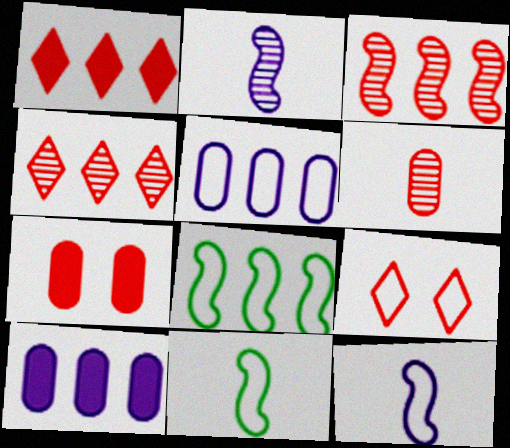[[4, 8, 10], 
[5, 9, 11]]